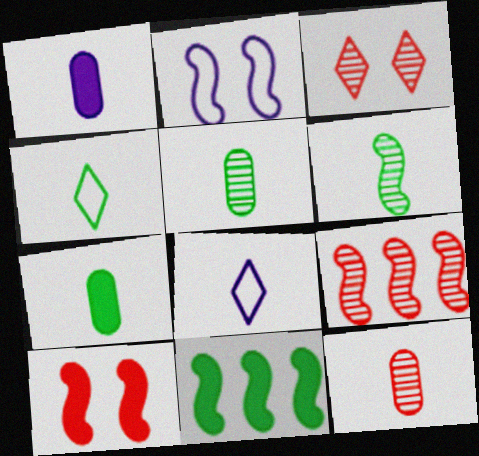[[3, 9, 12], 
[4, 6, 7]]